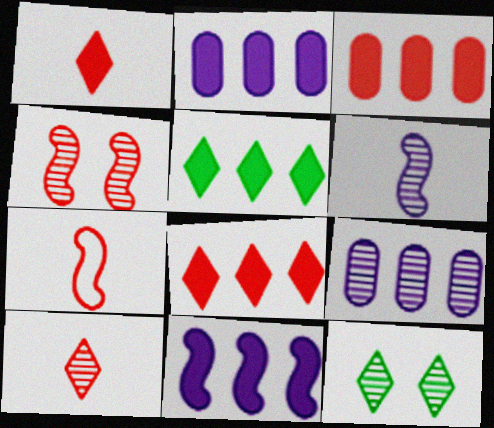[[2, 7, 12], 
[3, 5, 11]]